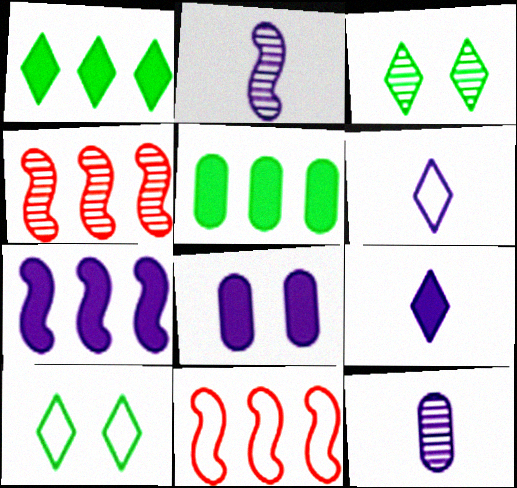[[3, 4, 12], 
[7, 8, 9]]